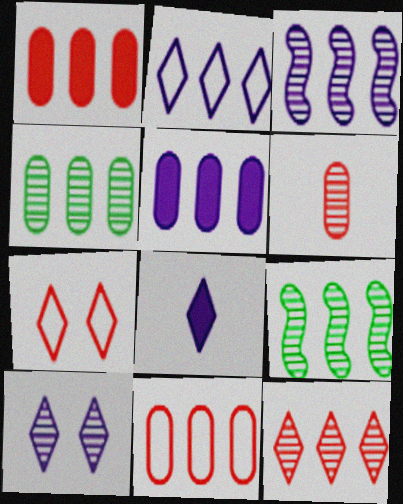[[1, 2, 9], 
[2, 3, 5], 
[2, 8, 10], 
[3, 4, 12], 
[4, 5, 11], 
[6, 9, 10]]